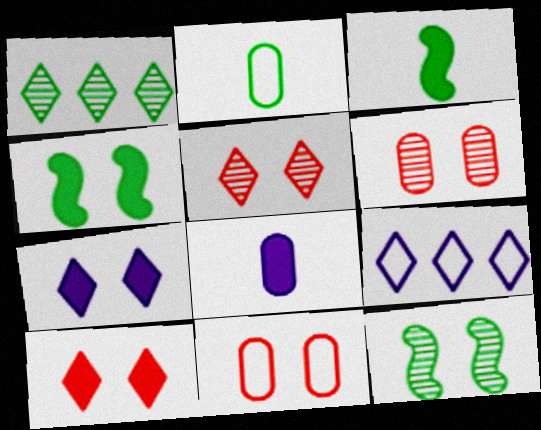[[1, 2, 4], 
[3, 6, 9], 
[7, 11, 12]]